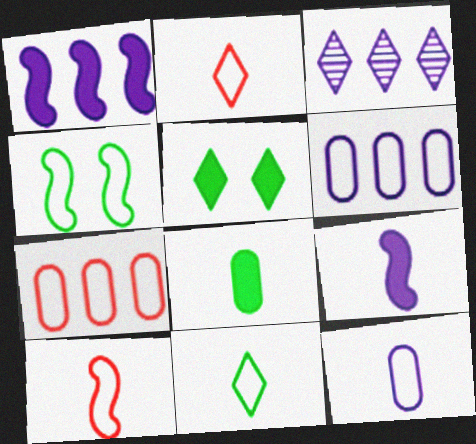[[1, 3, 6], 
[2, 3, 5], 
[2, 4, 6], 
[10, 11, 12]]